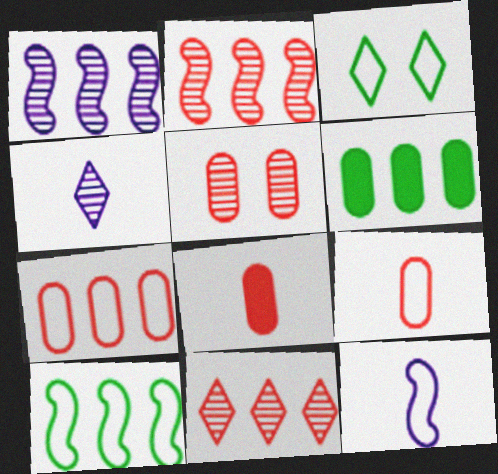[[1, 3, 8], 
[3, 7, 12], 
[5, 7, 8]]